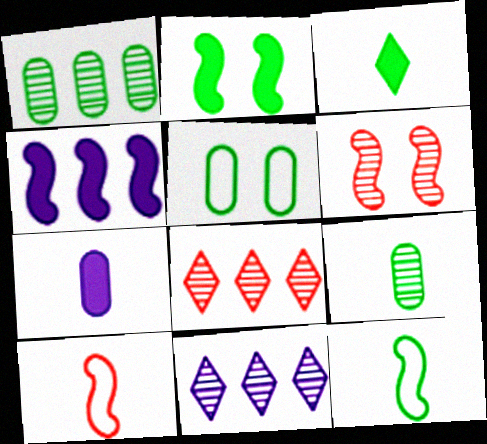[[3, 9, 12], 
[4, 6, 12], 
[6, 9, 11]]